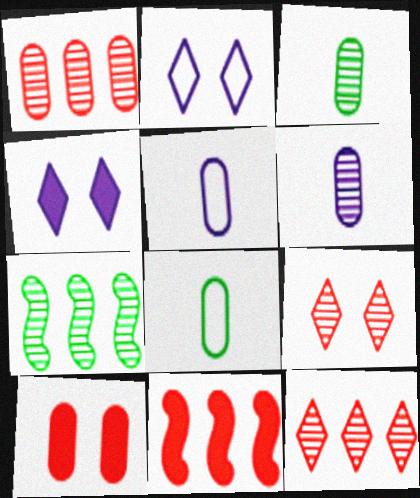[[2, 3, 11], 
[6, 7, 9]]